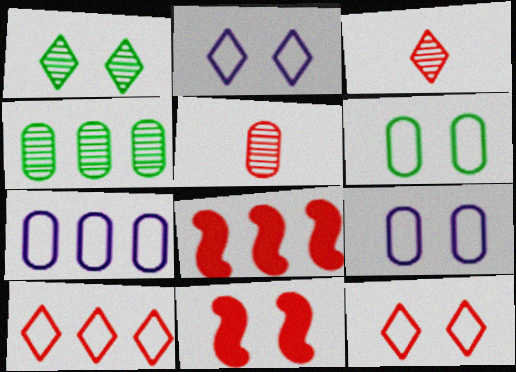[[1, 9, 11], 
[5, 8, 12], 
[5, 10, 11]]